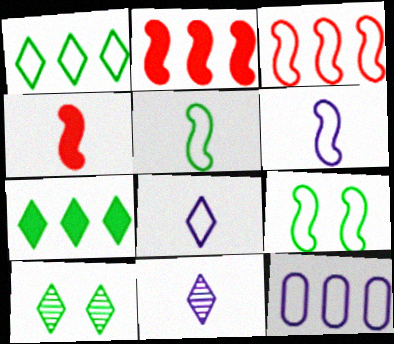[[1, 3, 12], 
[3, 6, 9], 
[4, 10, 12]]